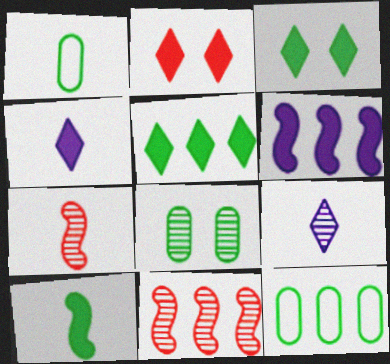[[1, 4, 7], 
[2, 4, 5], 
[8, 9, 11]]